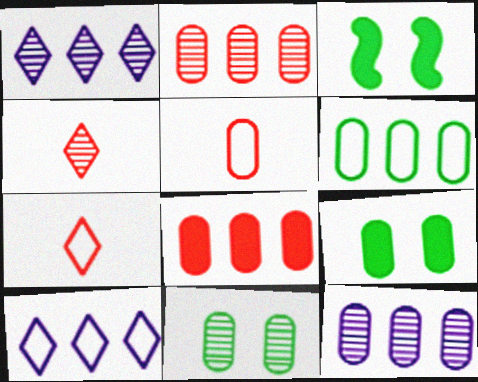[[1, 3, 5], 
[3, 7, 12], 
[5, 9, 12], 
[6, 8, 12]]